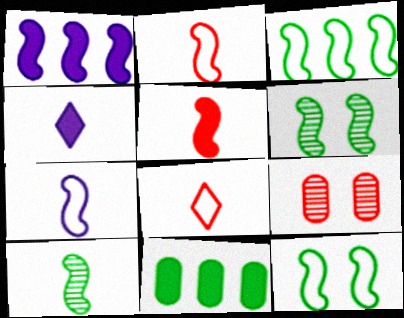[[1, 2, 6], 
[3, 4, 9], 
[5, 7, 10]]